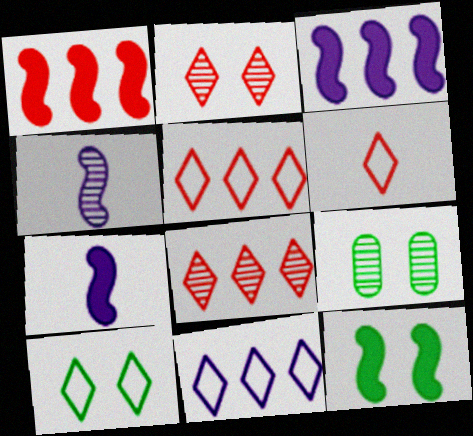[[1, 7, 12], 
[3, 6, 9], 
[4, 8, 9], 
[5, 7, 9], 
[6, 10, 11], 
[9, 10, 12]]